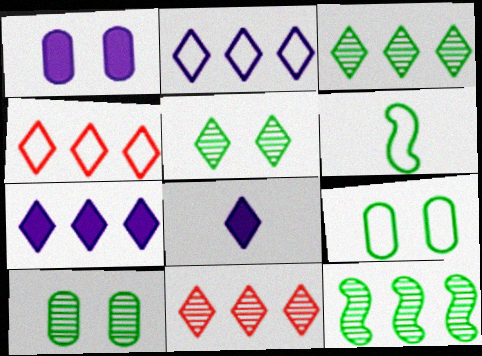[[1, 6, 11], 
[3, 4, 7], 
[4, 5, 8]]